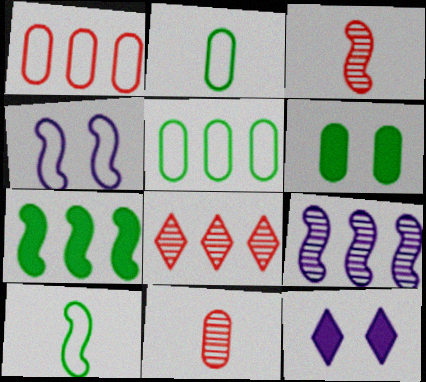[[3, 4, 7], 
[3, 5, 12]]